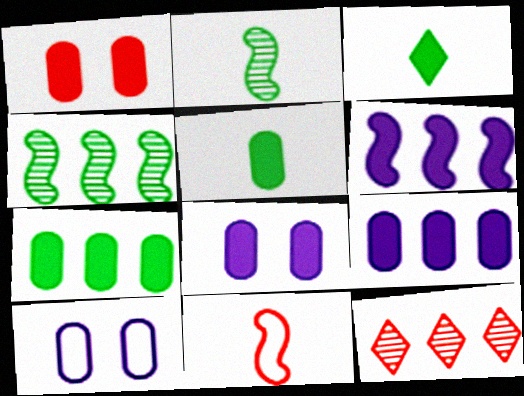[[1, 3, 6], 
[1, 5, 9], 
[1, 11, 12]]